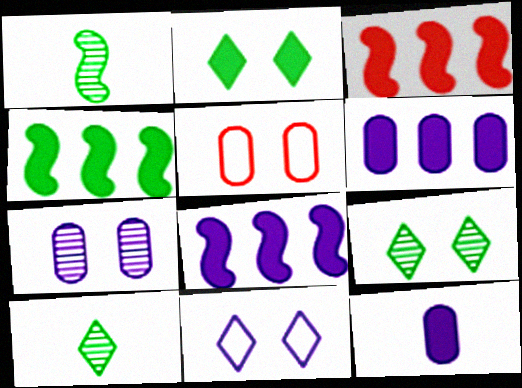[[2, 3, 12], 
[3, 4, 8], 
[5, 8, 10]]